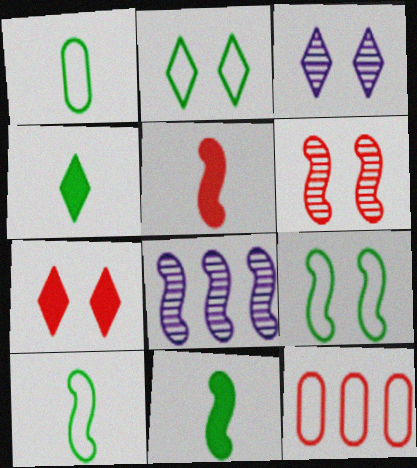[[1, 7, 8], 
[2, 3, 7], 
[3, 11, 12], 
[5, 8, 9]]